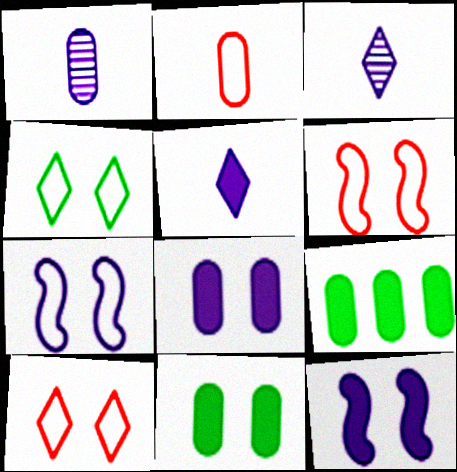[[3, 6, 9]]